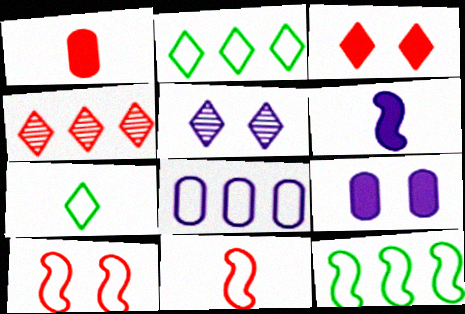[[1, 4, 10], 
[1, 5, 12], 
[5, 6, 8], 
[7, 8, 10]]